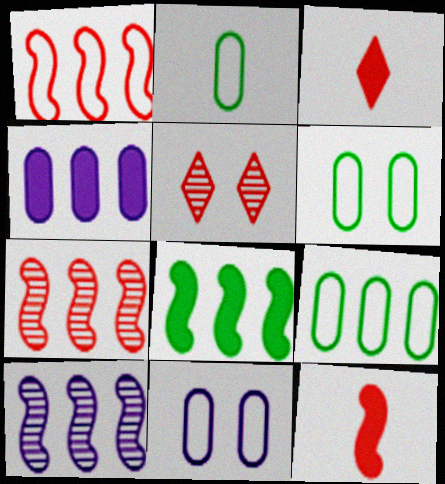[[1, 8, 10], 
[2, 6, 9], 
[3, 6, 10]]